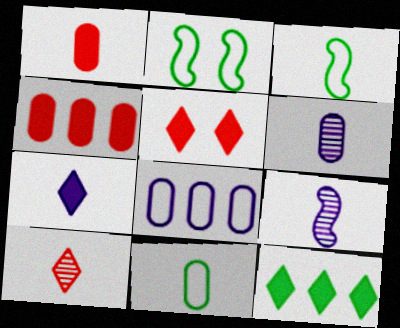[[1, 6, 11], 
[5, 7, 12]]